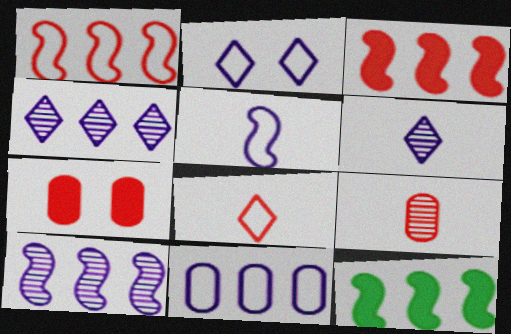[[1, 10, 12], 
[2, 5, 11], 
[2, 9, 12]]